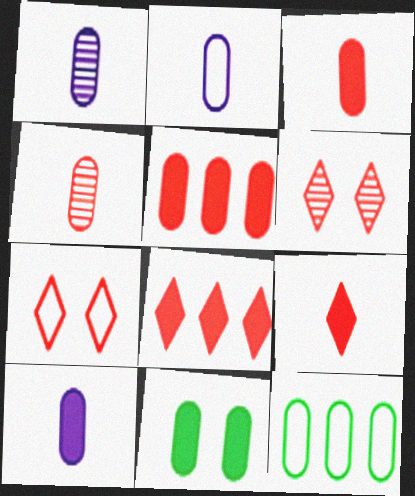[[1, 2, 10], 
[5, 10, 11]]